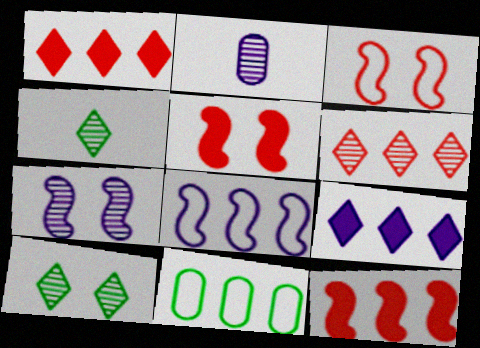[]